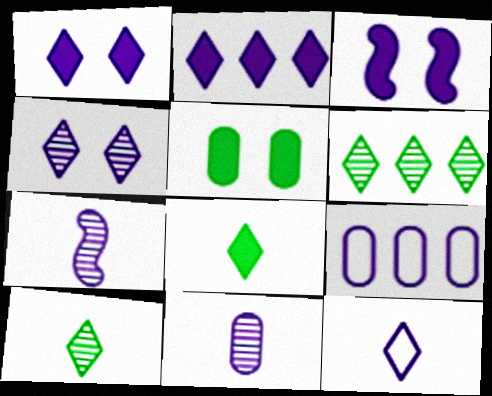[[1, 7, 9], 
[2, 4, 12]]